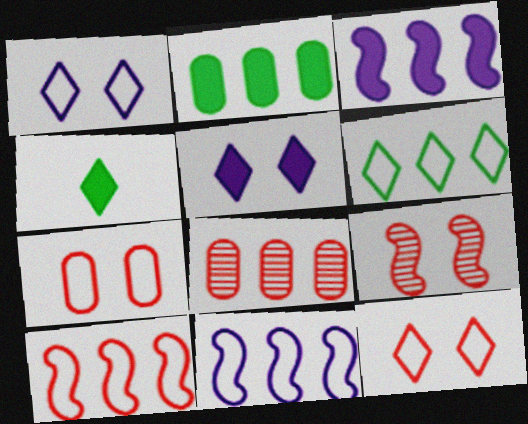[[3, 6, 8]]